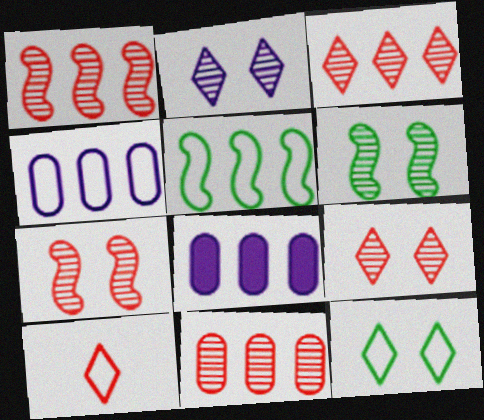[[1, 3, 11], 
[3, 5, 8], 
[6, 8, 10]]